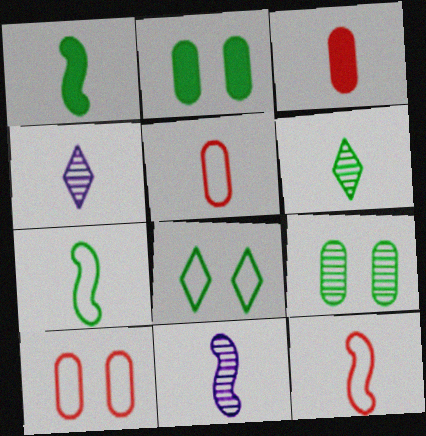[[1, 4, 5], 
[1, 11, 12], 
[3, 4, 7]]